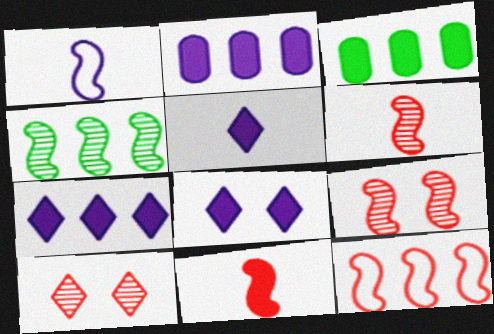[[1, 3, 10], 
[3, 8, 11], 
[5, 7, 8], 
[9, 11, 12]]